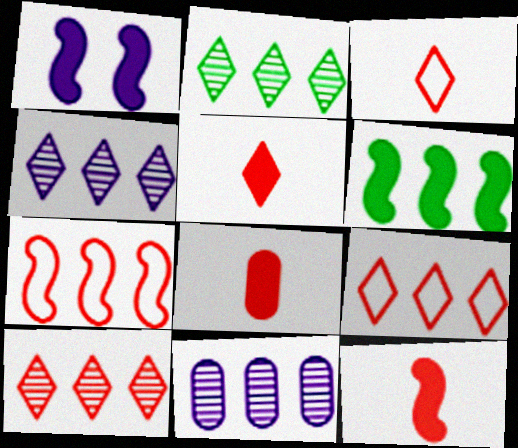[[1, 6, 12], 
[2, 4, 10], 
[5, 8, 12], 
[6, 9, 11]]